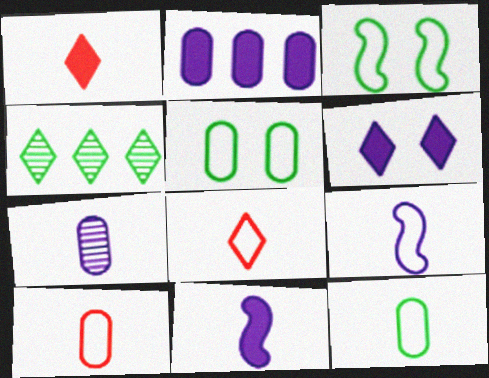[[2, 6, 11], 
[4, 6, 8], 
[8, 9, 12]]